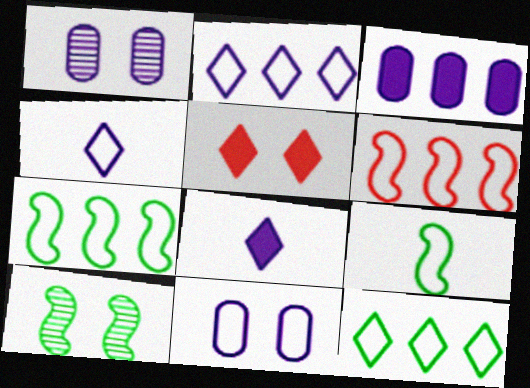[[5, 10, 11]]